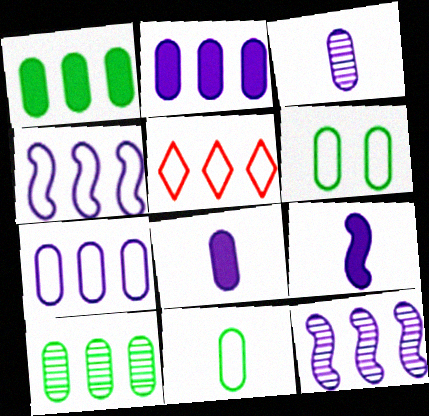[[1, 5, 12]]